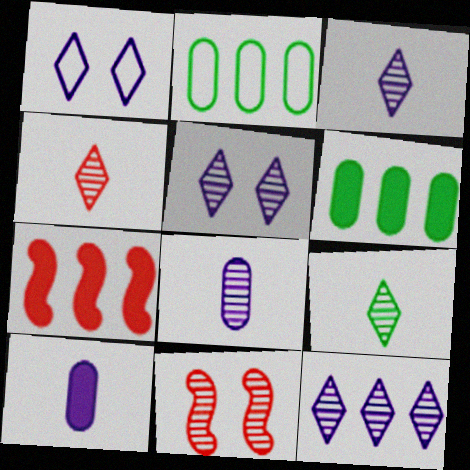[[2, 7, 12], 
[3, 4, 9], 
[3, 5, 12]]